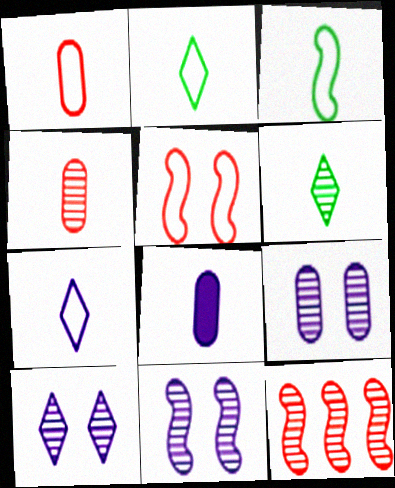[[1, 3, 7], 
[6, 9, 12], 
[9, 10, 11]]